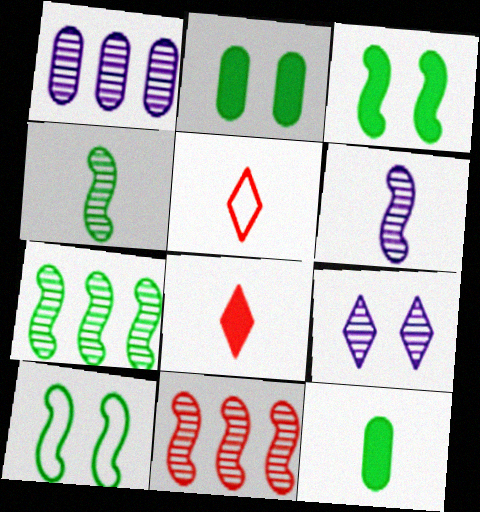[[1, 3, 5], 
[1, 6, 9], 
[1, 8, 10], 
[5, 6, 12]]